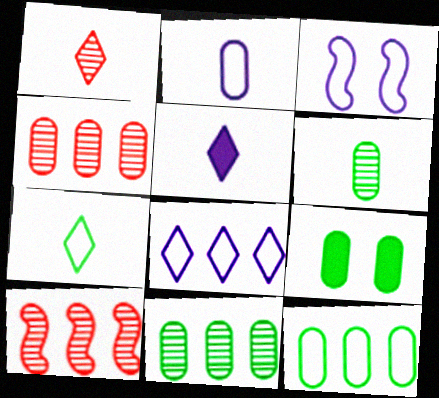[[1, 5, 7], 
[2, 3, 8], 
[2, 4, 9], 
[6, 9, 12]]